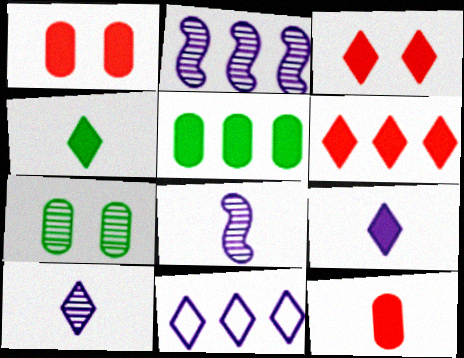[]